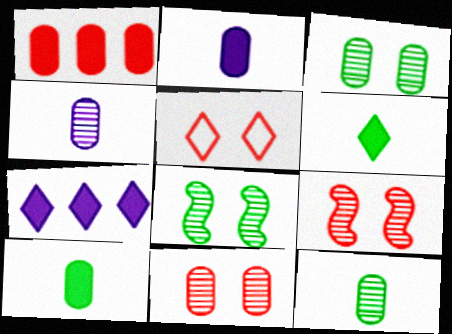[]